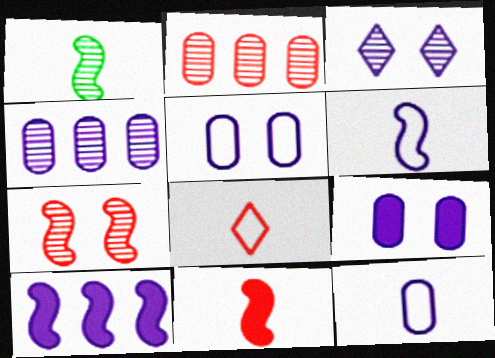[[1, 2, 3], 
[1, 6, 11], 
[3, 10, 12], 
[4, 9, 12]]